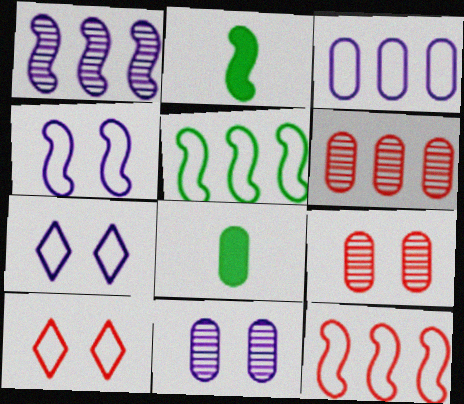[[1, 8, 10], 
[2, 6, 7], 
[3, 8, 9]]